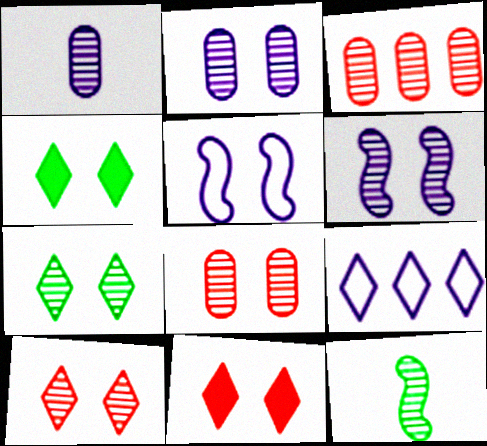[[4, 5, 8], 
[6, 7, 8]]